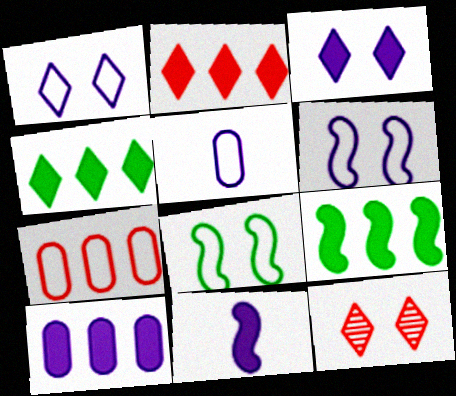[[2, 9, 10], 
[3, 10, 11], 
[5, 9, 12]]